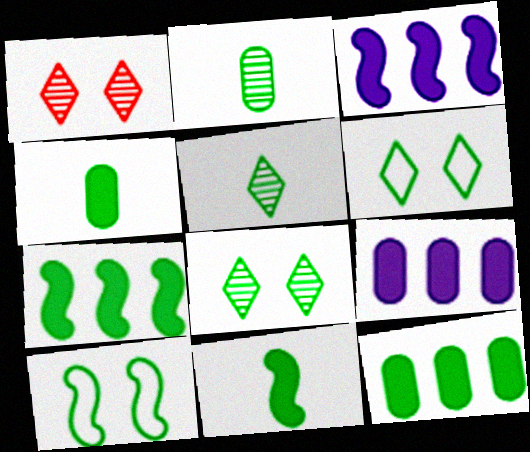[[2, 6, 7], 
[5, 10, 12]]